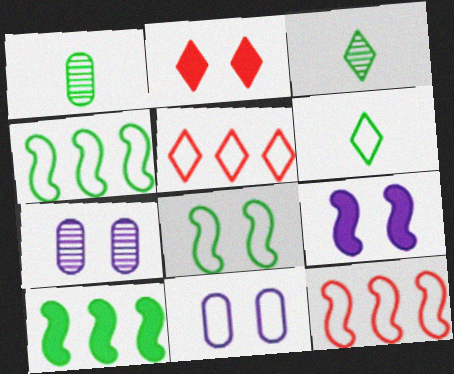[[1, 5, 9], 
[2, 7, 8], 
[6, 11, 12]]